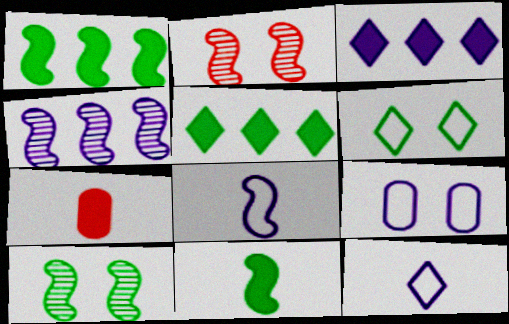[[1, 2, 8], 
[4, 6, 7]]